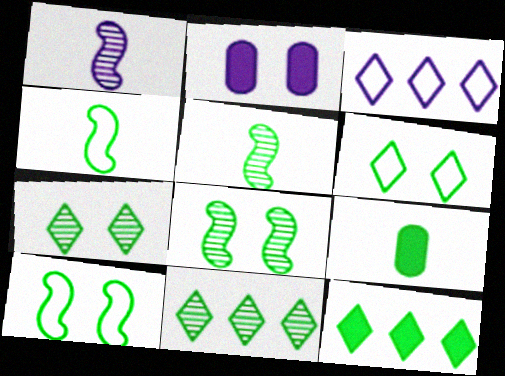[[1, 2, 3], 
[9, 10, 11]]